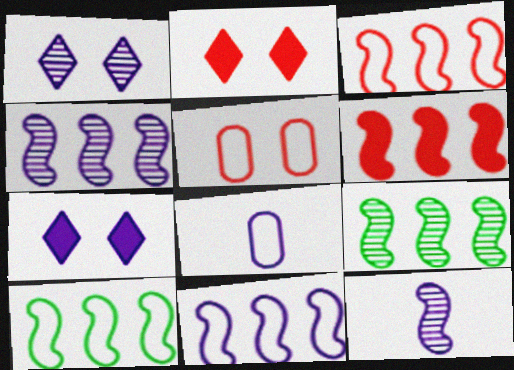[[2, 8, 9], 
[3, 10, 11], 
[4, 6, 10], 
[4, 7, 8], 
[6, 9, 11]]